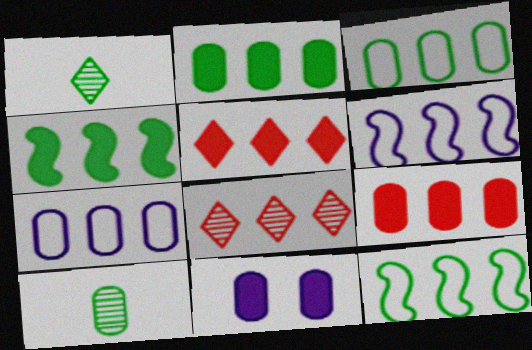[[2, 6, 8], 
[4, 7, 8]]